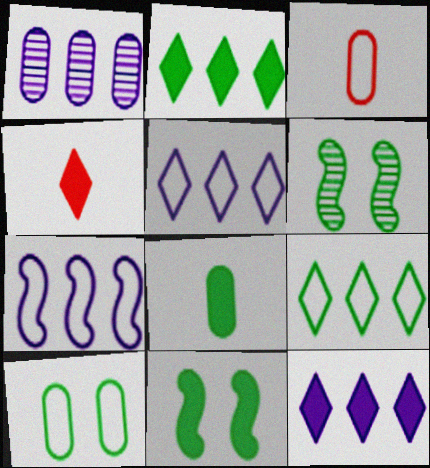[[1, 7, 12], 
[2, 8, 11], 
[3, 6, 12], 
[6, 8, 9]]